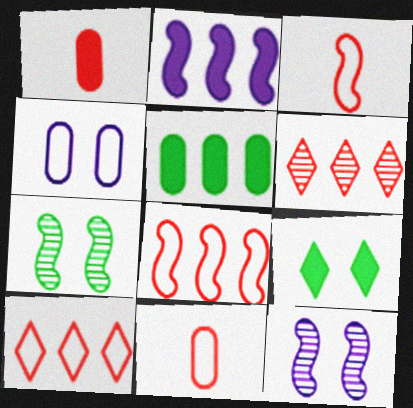[[1, 2, 9], 
[2, 3, 7]]